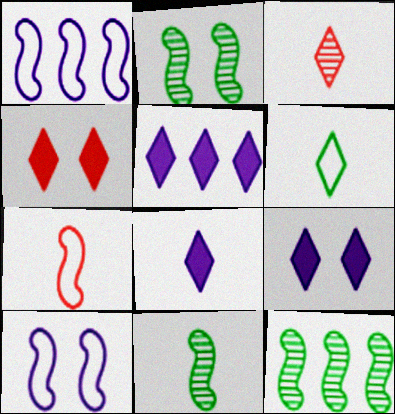[[2, 11, 12], 
[3, 6, 8], 
[5, 8, 9]]